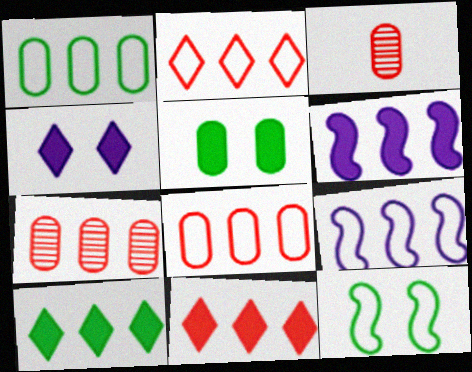[[1, 2, 9], 
[7, 9, 10]]